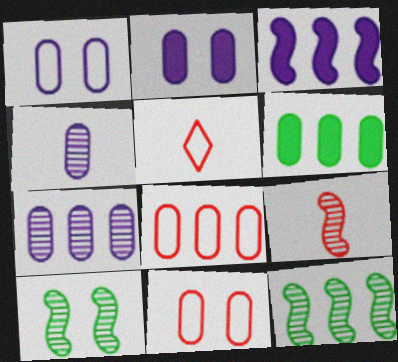[[2, 5, 12], 
[4, 6, 11], 
[6, 7, 8]]